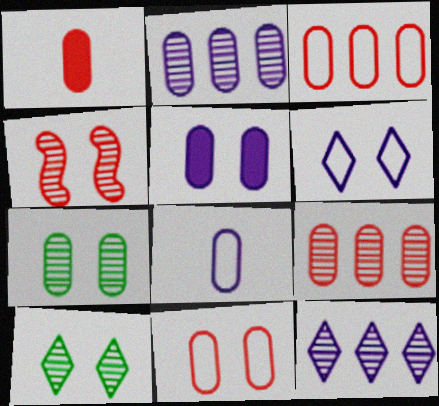[[1, 9, 11], 
[2, 5, 8], 
[5, 7, 11]]